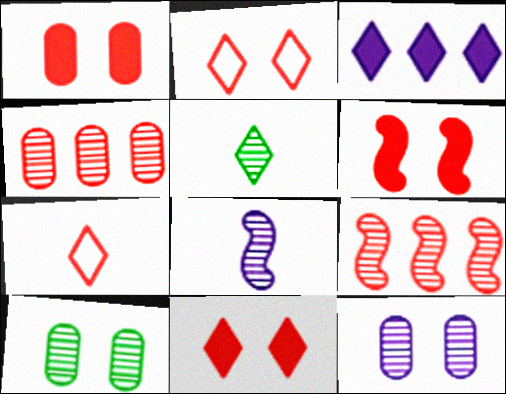[[1, 6, 11], 
[1, 7, 9], 
[2, 3, 5], 
[4, 6, 7], 
[5, 9, 12]]